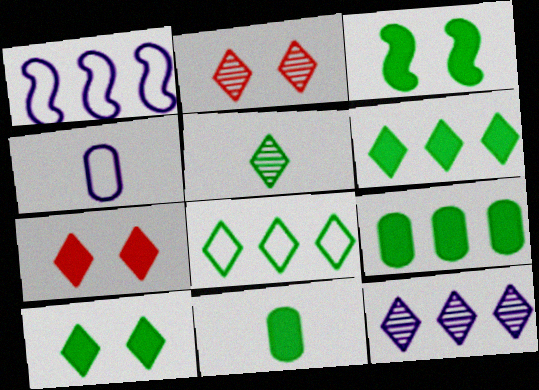[[1, 2, 11], 
[2, 5, 12], 
[3, 6, 11], 
[5, 8, 10]]